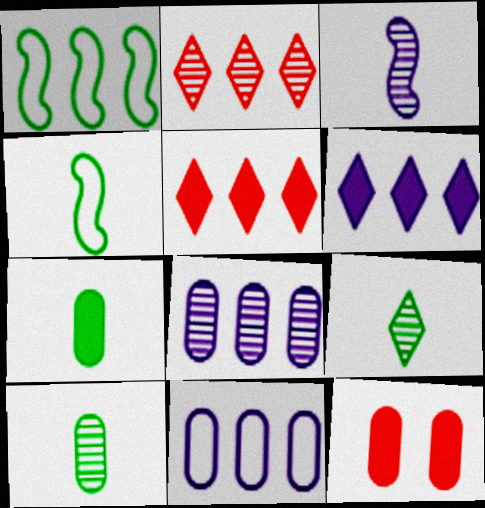[[1, 5, 8], 
[4, 7, 9], 
[10, 11, 12]]